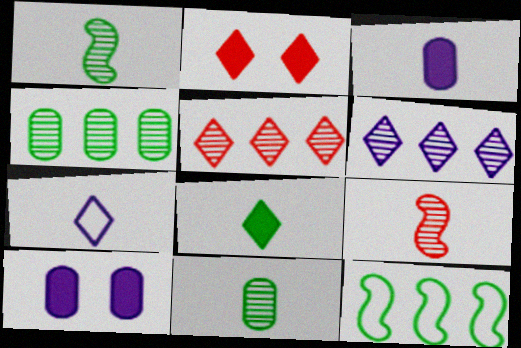[]